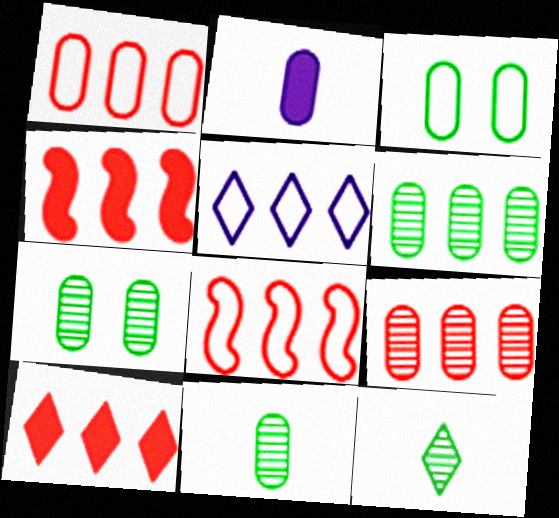[[1, 2, 7], 
[2, 3, 9], 
[4, 5, 6], 
[6, 7, 11], 
[8, 9, 10]]